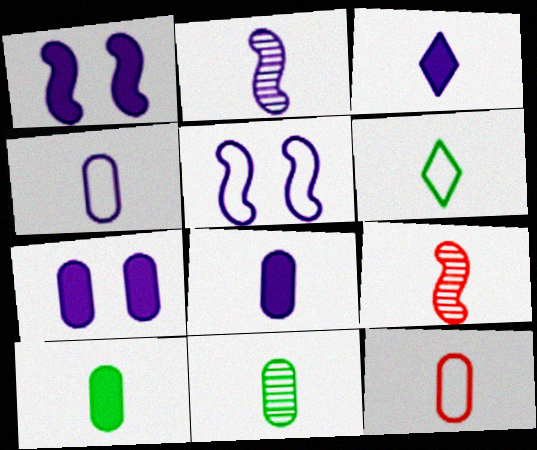[[2, 3, 4], 
[6, 8, 9], 
[8, 11, 12]]